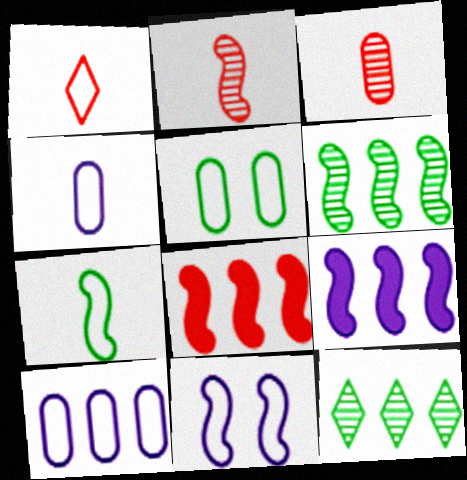[[1, 4, 7], 
[8, 10, 12]]